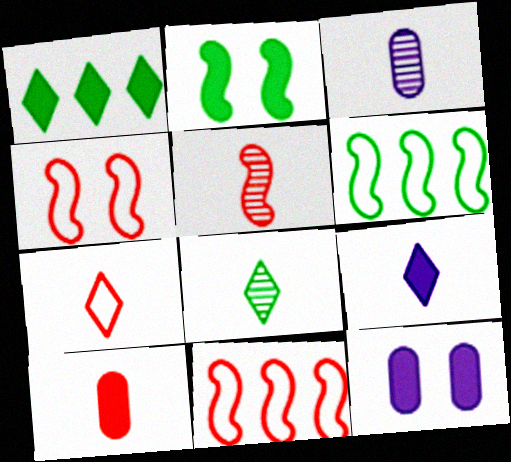[[1, 3, 4], 
[3, 5, 8], 
[5, 7, 10], 
[7, 8, 9], 
[8, 11, 12]]